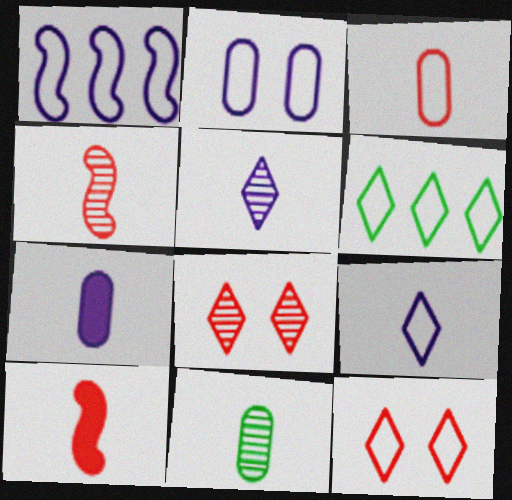[[1, 2, 9], 
[3, 7, 11], 
[4, 5, 11], 
[6, 9, 12], 
[9, 10, 11]]